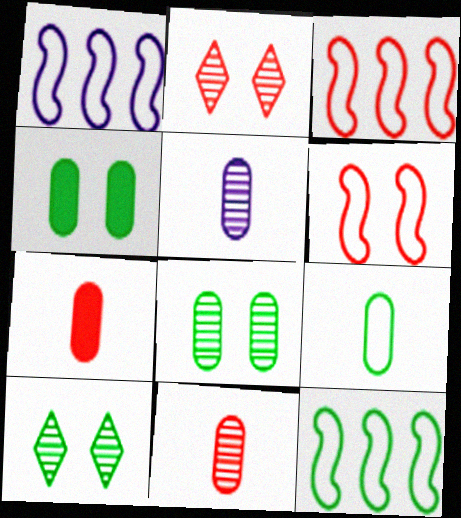[[1, 3, 12], 
[1, 7, 10], 
[2, 3, 7], 
[5, 7, 9]]